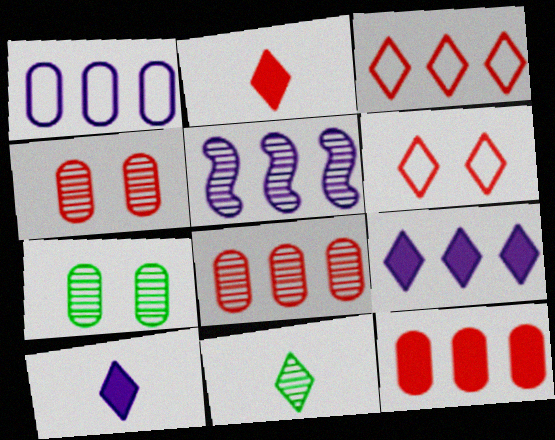[[1, 5, 9], 
[4, 5, 11], 
[6, 9, 11]]